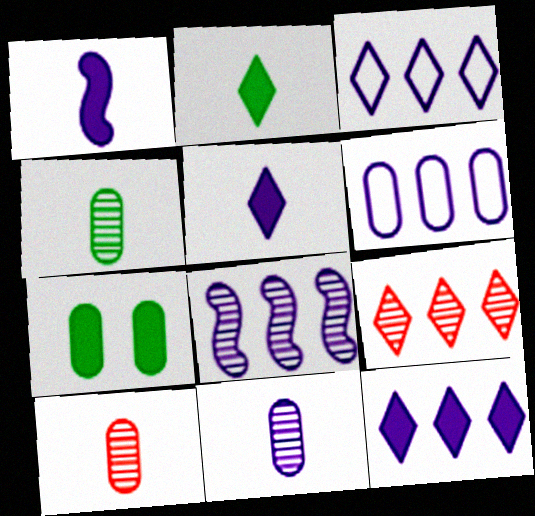[[4, 10, 11], 
[6, 7, 10], 
[6, 8, 12]]